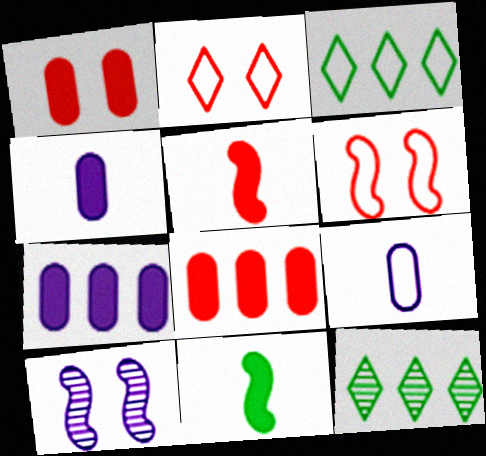[[3, 6, 9], 
[4, 6, 12]]